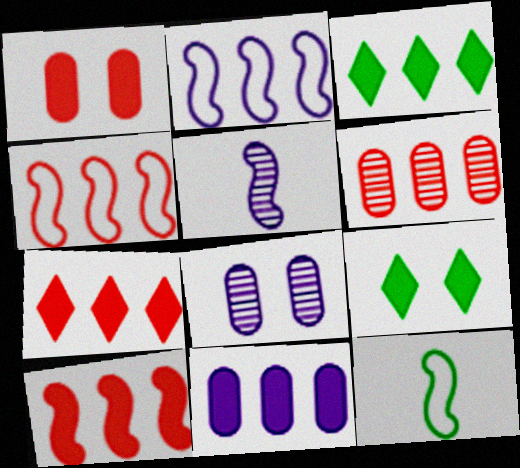[[2, 3, 6], 
[3, 10, 11], 
[4, 6, 7], 
[7, 8, 12]]